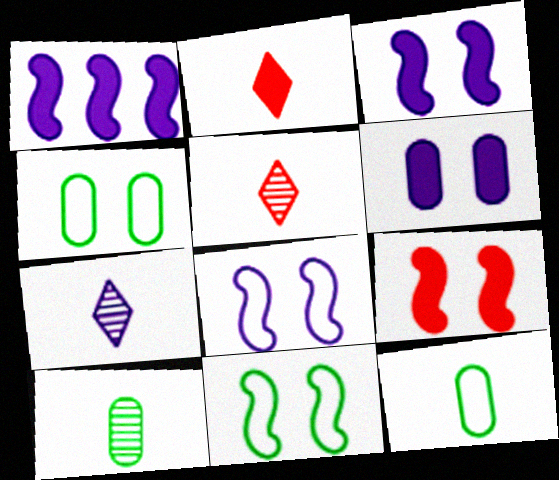[[1, 4, 5]]